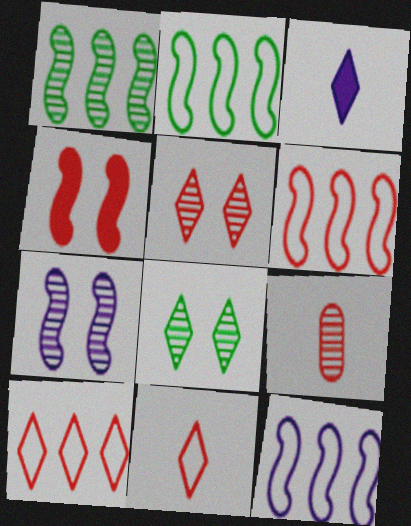[[2, 6, 12], 
[3, 8, 10], 
[4, 9, 10]]